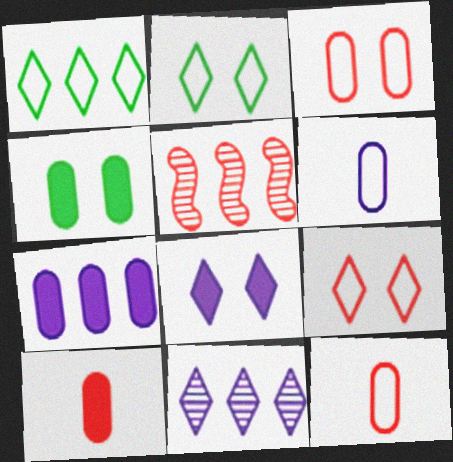[[1, 5, 7], 
[4, 7, 10], 
[5, 9, 10]]